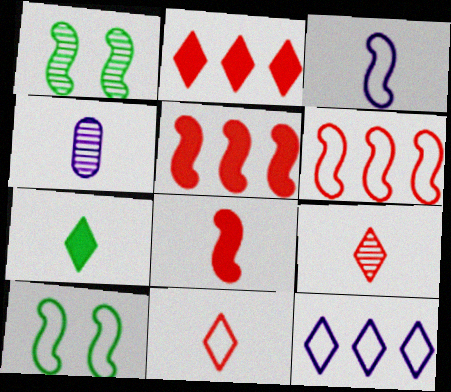[[1, 3, 5], 
[2, 4, 10], 
[3, 6, 10]]